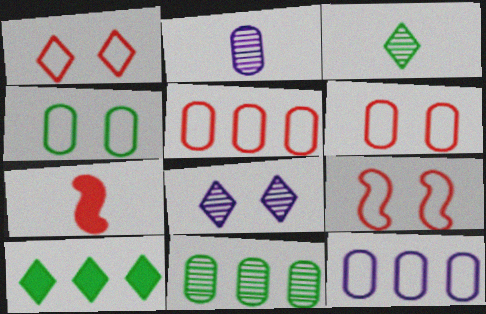[[1, 6, 9], 
[2, 9, 10]]